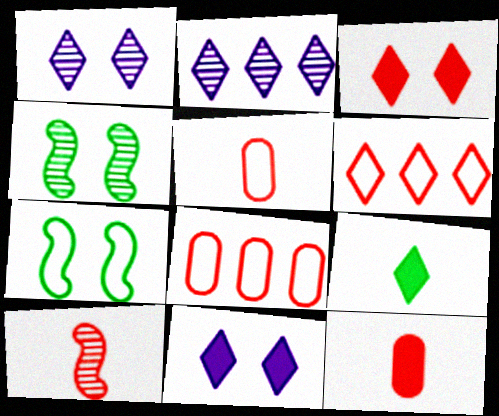[[1, 6, 9], 
[2, 7, 12], 
[3, 8, 10]]